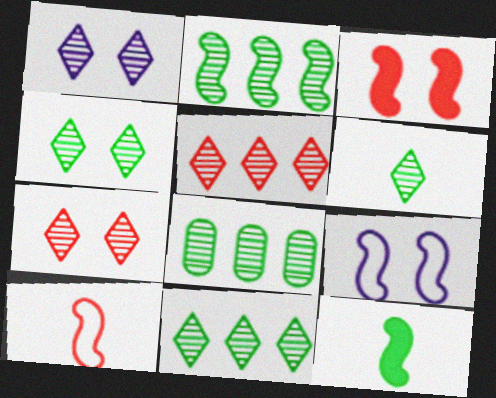[[1, 4, 7], 
[1, 5, 6], 
[2, 8, 11], 
[4, 6, 11]]